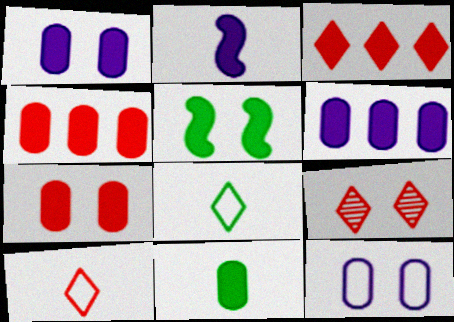[[1, 4, 11], 
[3, 9, 10], 
[5, 9, 12], 
[6, 7, 11]]